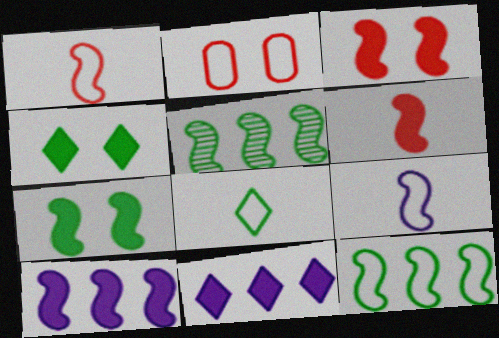[[3, 5, 9], 
[6, 7, 10]]